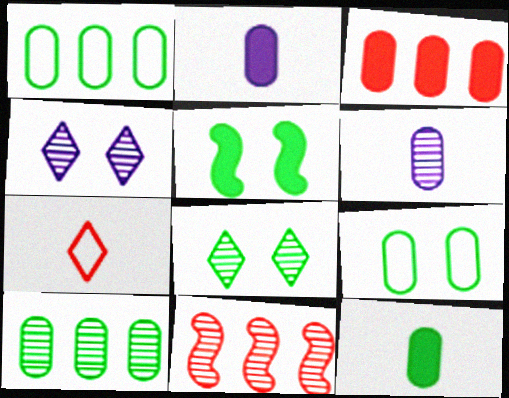[[3, 6, 9], 
[5, 8, 9], 
[6, 8, 11], 
[9, 10, 12]]